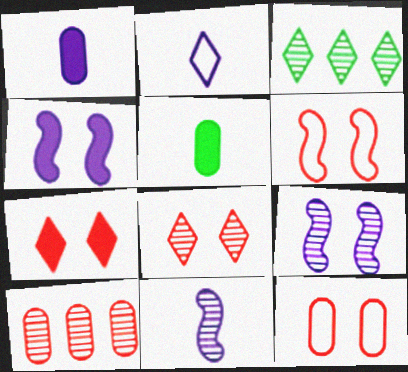[[1, 2, 11], 
[1, 3, 6], 
[2, 3, 7]]